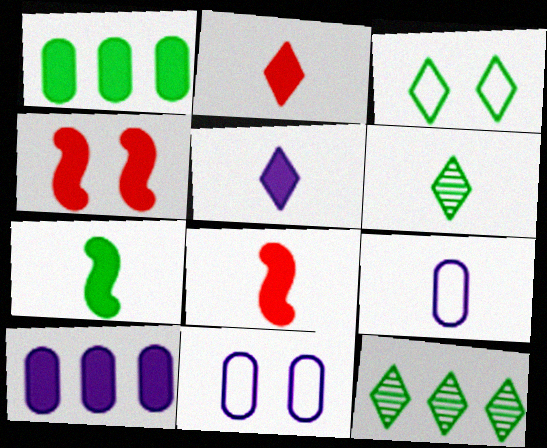[[1, 4, 5], 
[4, 9, 12], 
[6, 8, 9], 
[8, 11, 12]]